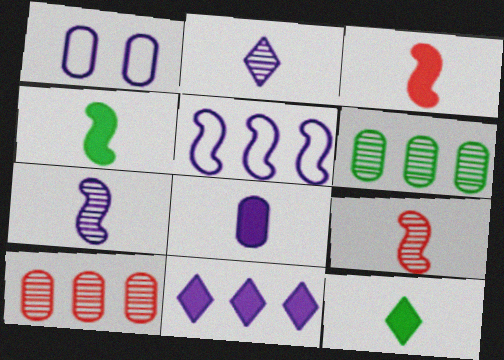[[1, 7, 11], 
[3, 8, 12]]